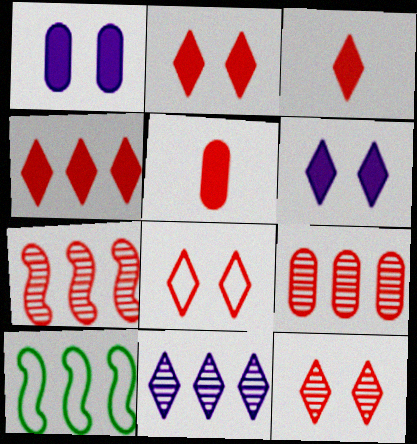[[2, 3, 4], 
[2, 8, 12], 
[5, 7, 8]]